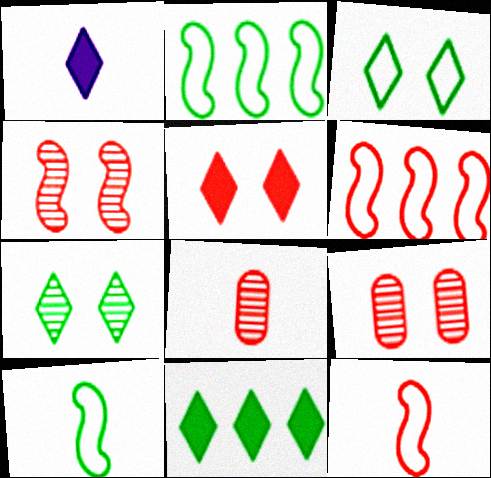[[1, 2, 9], 
[1, 5, 11], 
[1, 8, 10], 
[5, 6, 8]]